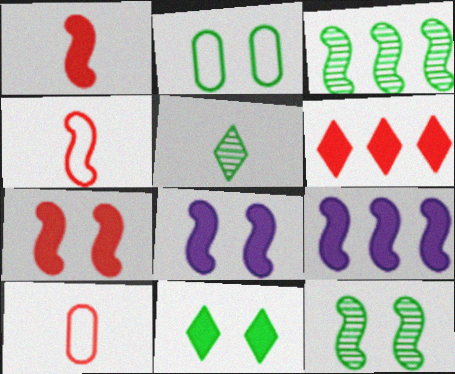[[2, 11, 12], 
[3, 4, 8], 
[4, 9, 12]]